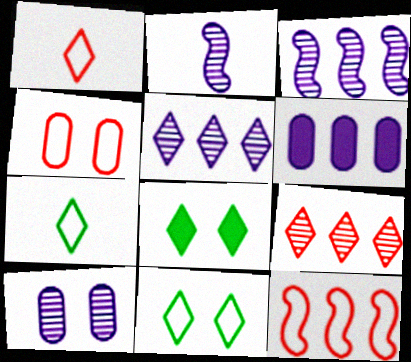[[1, 4, 12], 
[1, 5, 8], 
[2, 5, 10]]